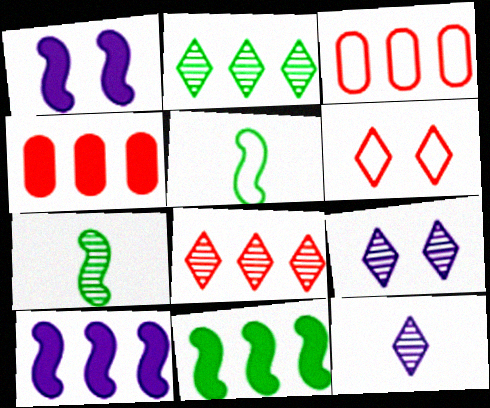[[2, 3, 10], 
[4, 5, 9]]